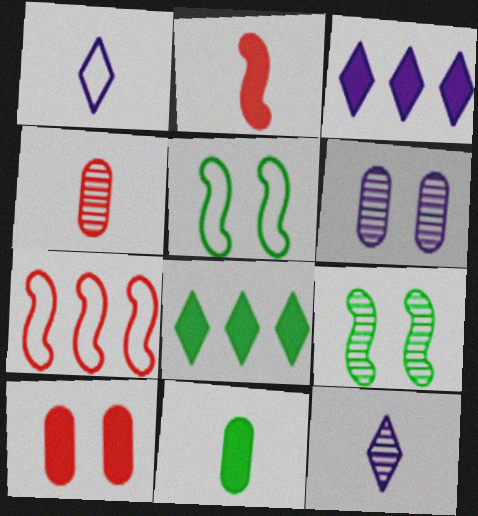[[3, 4, 5]]